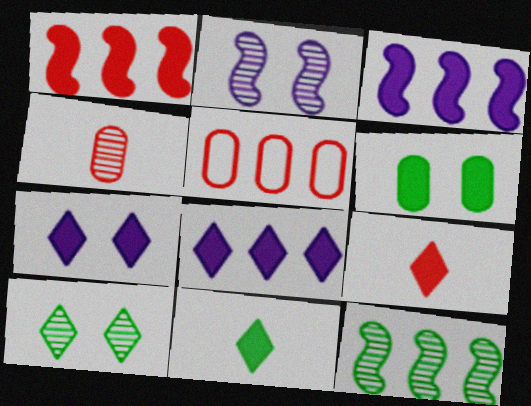[[2, 5, 11], 
[3, 6, 9], 
[5, 8, 12]]